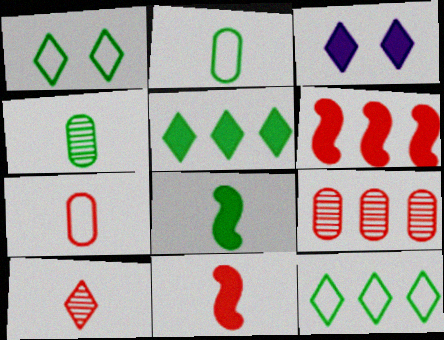[[3, 10, 12], 
[7, 10, 11]]